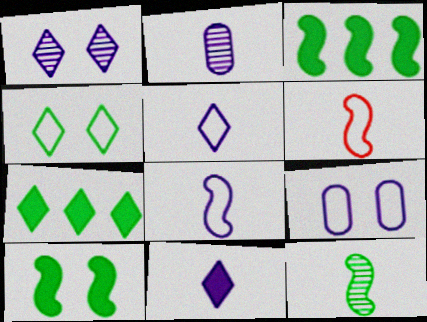[[2, 8, 11]]